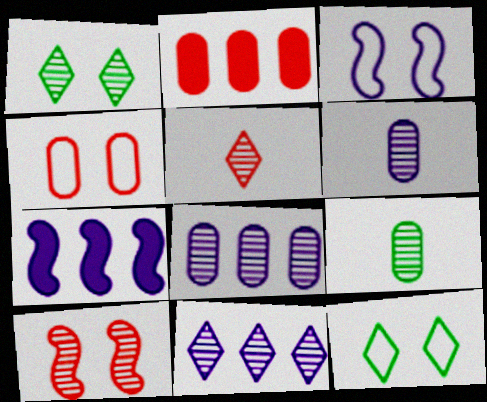[[1, 5, 11], 
[3, 4, 12], 
[9, 10, 11]]